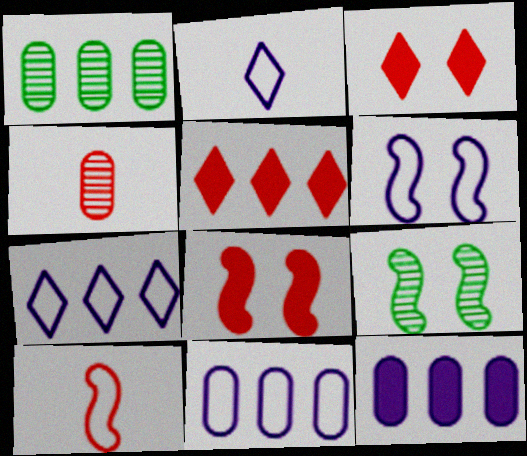[[1, 2, 8], 
[2, 6, 11], 
[6, 8, 9]]